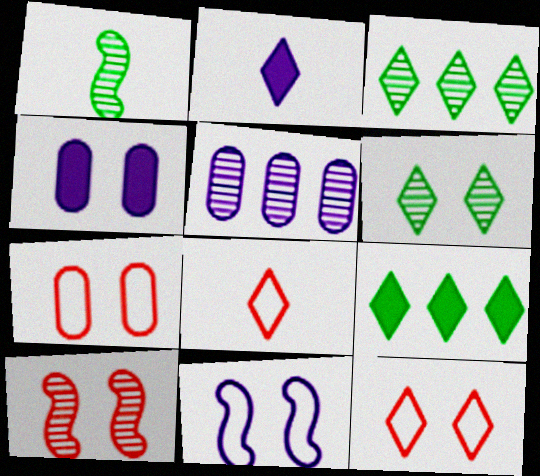[[2, 3, 12], 
[2, 5, 11]]